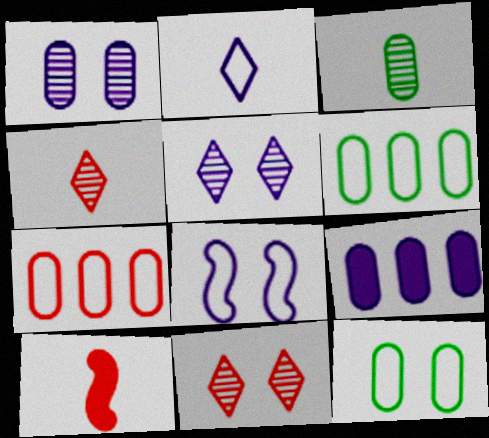[[2, 3, 10], 
[5, 6, 10], 
[7, 10, 11]]